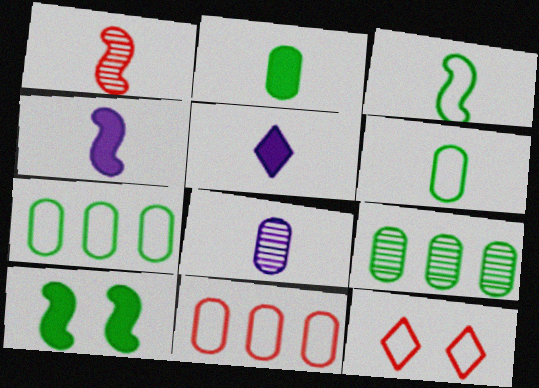[[1, 3, 4], 
[1, 5, 6], 
[4, 9, 12]]